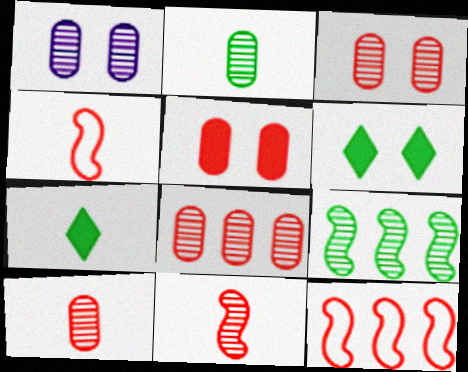[[1, 2, 8], 
[1, 7, 12], 
[3, 8, 10]]